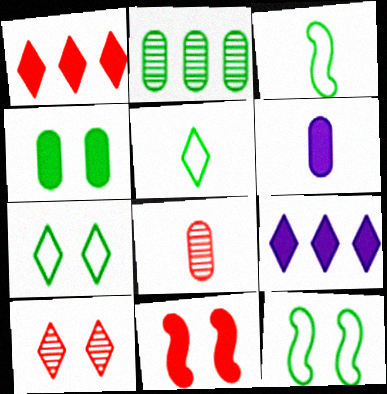[[5, 9, 10], 
[8, 9, 12]]